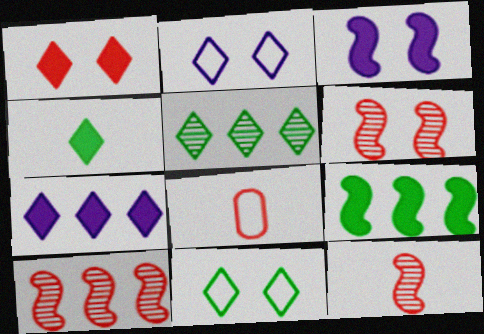[[1, 4, 7], 
[1, 8, 10], 
[3, 5, 8], 
[4, 5, 11], 
[6, 10, 12]]